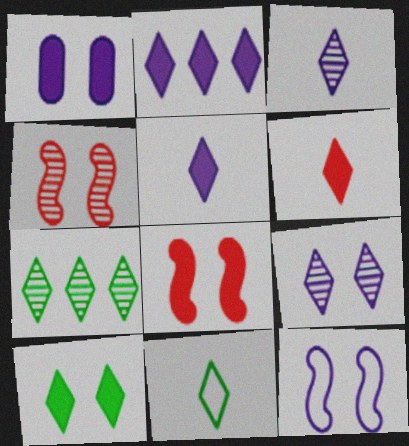[[1, 8, 10], 
[1, 9, 12], 
[2, 6, 10], 
[3, 6, 11], 
[7, 10, 11]]